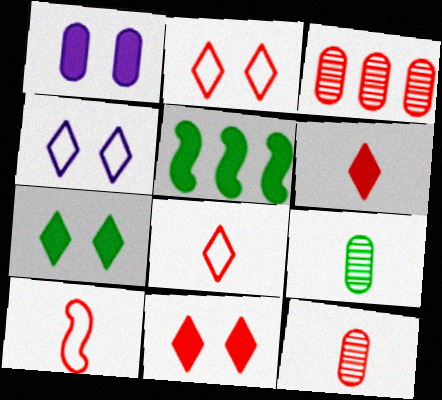[[1, 5, 6], 
[3, 10, 11], 
[4, 5, 12], 
[6, 10, 12]]